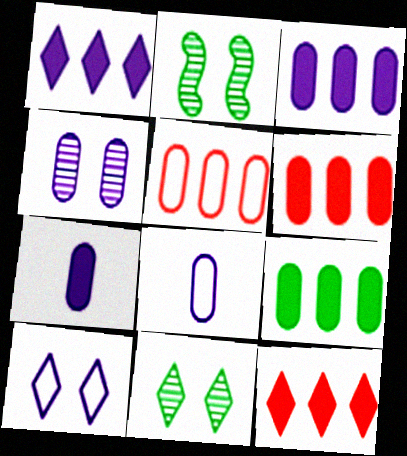[[2, 8, 12], 
[3, 4, 8], 
[3, 6, 9]]